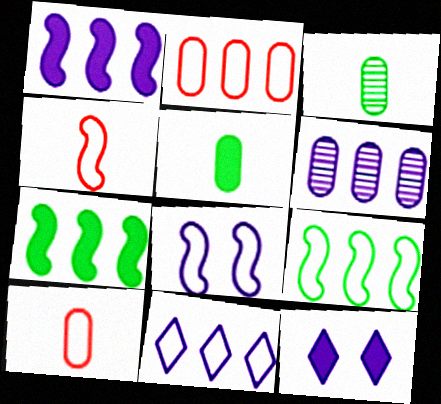[[1, 6, 11], 
[2, 9, 11], 
[4, 8, 9]]